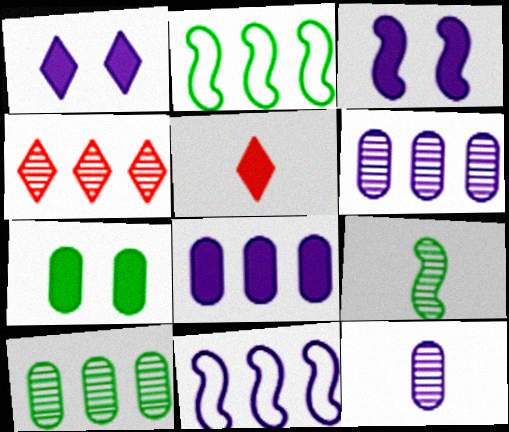[[1, 11, 12], 
[2, 4, 8]]